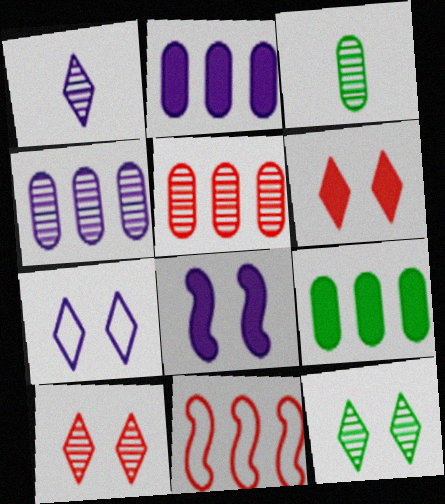[[6, 7, 12]]